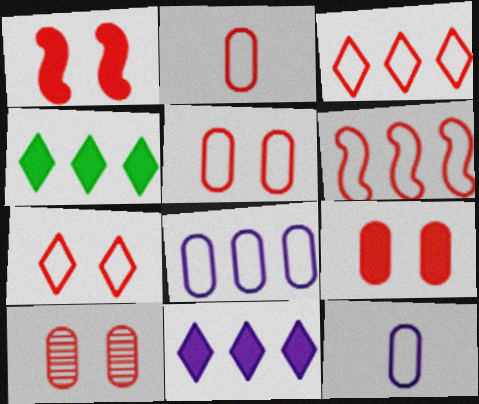[[1, 7, 10], 
[2, 6, 7], 
[5, 9, 10]]